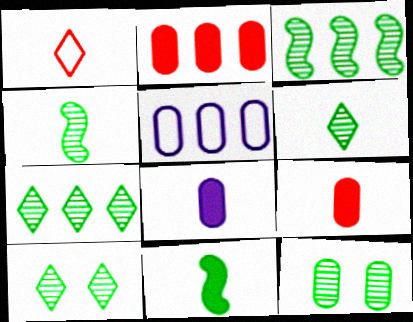[[1, 4, 8], 
[3, 6, 12], 
[4, 7, 12], 
[5, 9, 12], 
[6, 7, 10]]